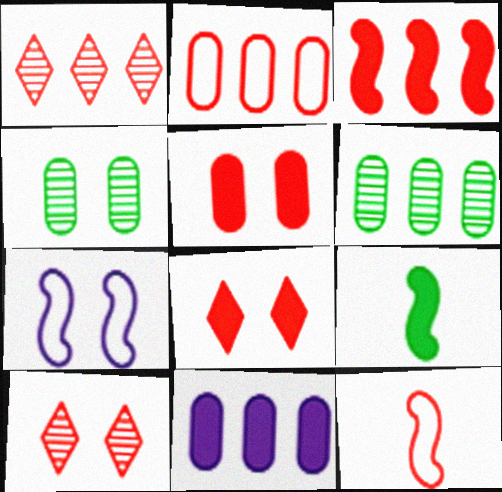[[1, 2, 3], 
[1, 5, 12], 
[2, 6, 11], 
[4, 7, 8], 
[8, 9, 11]]